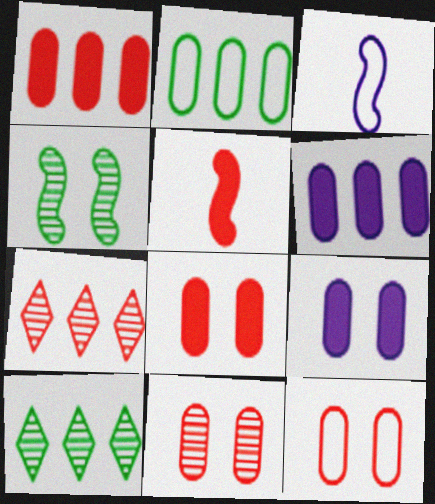[[3, 8, 10], 
[5, 7, 12], 
[8, 11, 12]]